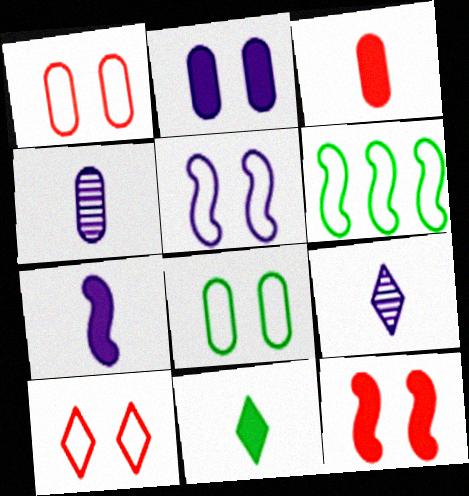[[3, 7, 11], 
[5, 8, 10]]